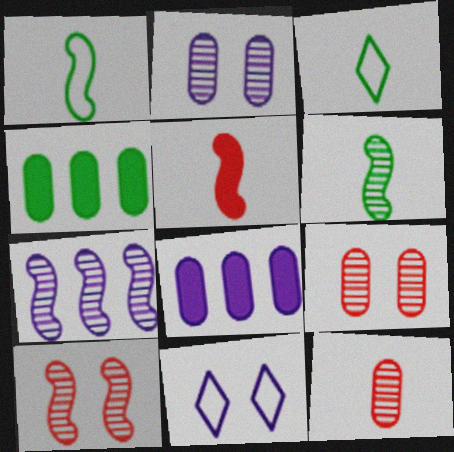[[3, 8, 10], 
[6, 7, 10]]